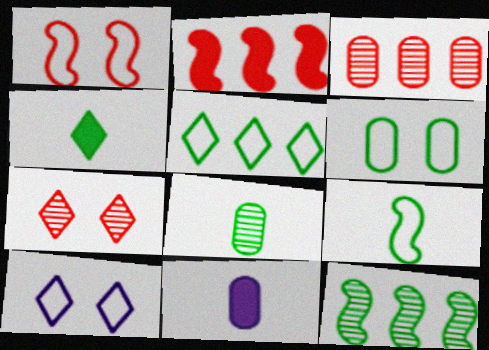[[1, 6, 10], 
[2, 8, 10], 
[3, 6, 11], 
[4, 6, 12], 
[4, 8, 9], 
[5, 6, 9]]